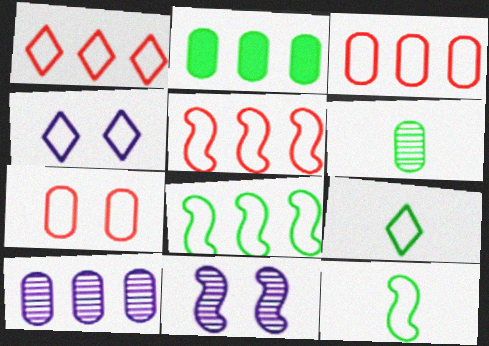[[1, 3, 5], 
[1, 4, 9], 
[2, 3, 10], 
[3, 4, 12]]